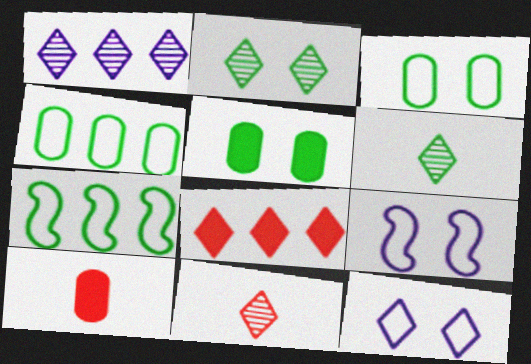[[1, 2, 11], 
[5, 6, 7], 
[6, 8, 12]]